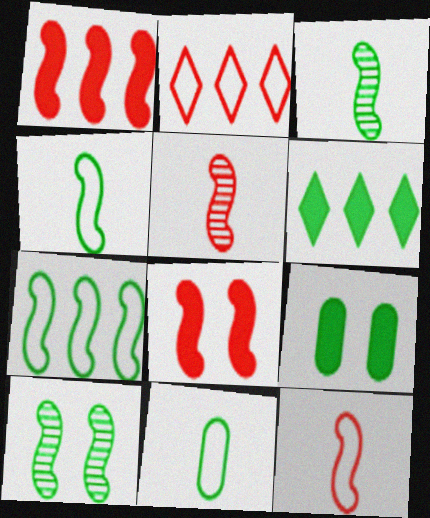[[6, 10, 11]]